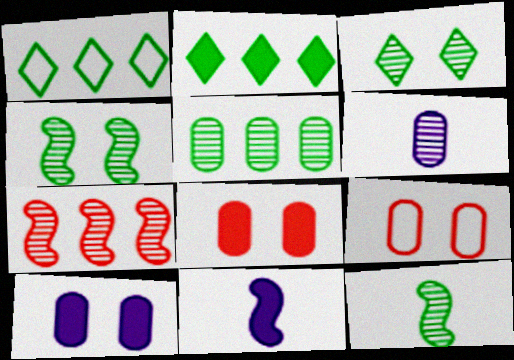[[2, 8, 11], 
[3, 5, 12], 
[3, 6, 7]]